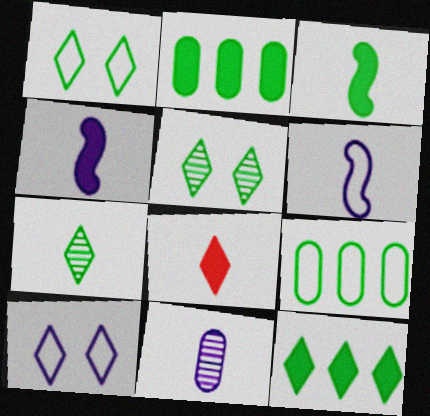[[1, 7, 12], 
[3, 5, 9]]